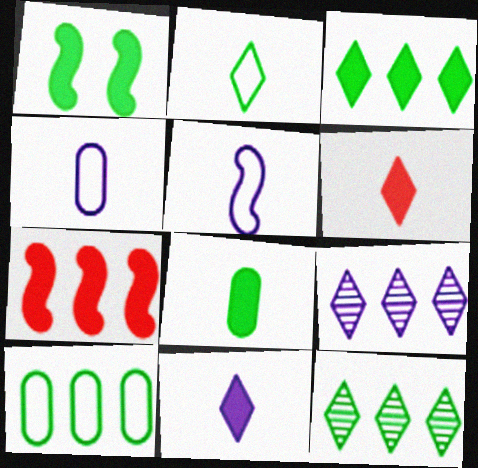[[1, 3, 8], 
[7, 9, 10]]